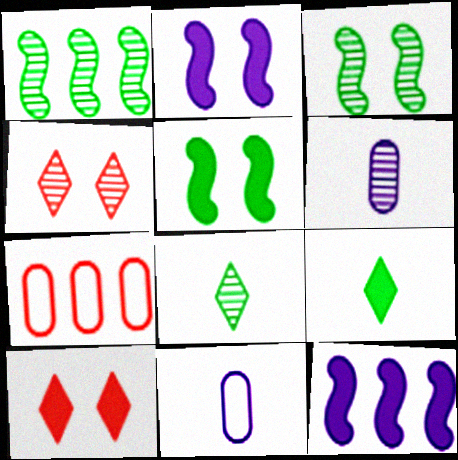[[1, 4, 6], 
[1, 10, 11], 
[2, 7, 8]]